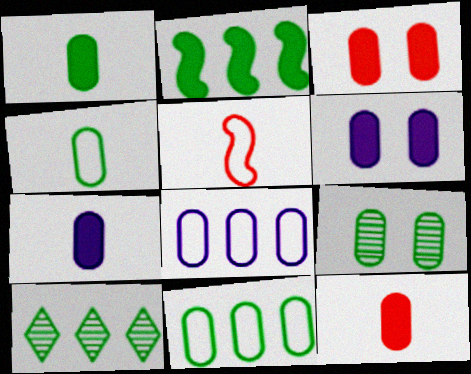[[1, 7, 12], 
[1, 9, 11], 
[2, 10, 11], 
[5, 6, 10], 
[8, 9, 12]]